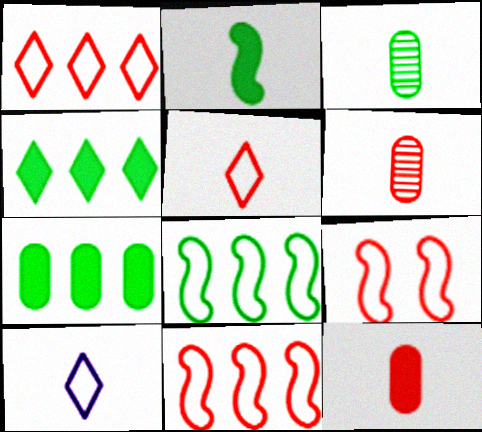[[2, 6, 10]]